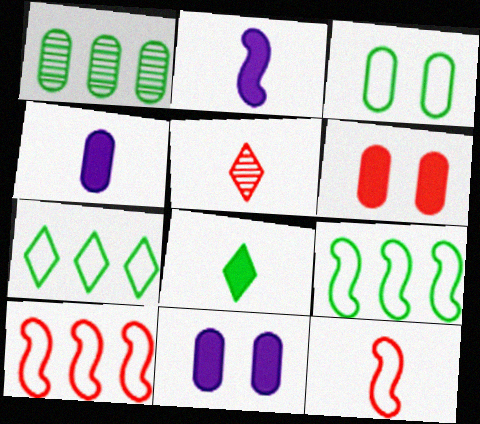[[5, 6, 10], 
[5, 9, 11]]